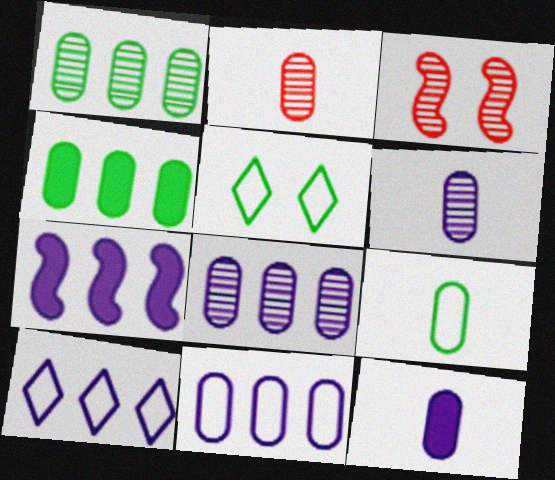[[2, 5, 7], 
[2, 9, 12], 
[7, 8, 10]]